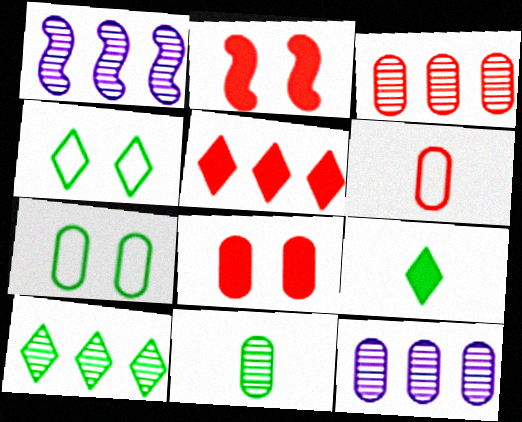[[1, 3, 10], 
[3, 6, 8], 
[4, 9, 10]]